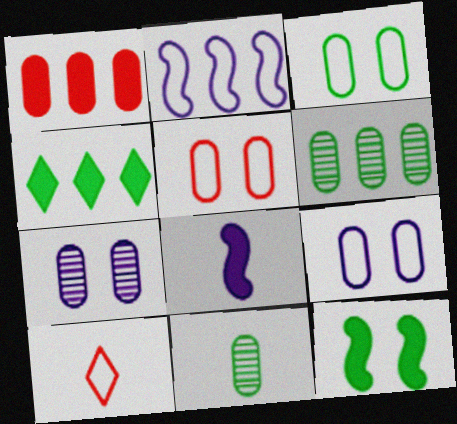[[1, 9, 11], 
[2, 3, 10], 
[3, 5, 9], 
[8, 10, 11]]